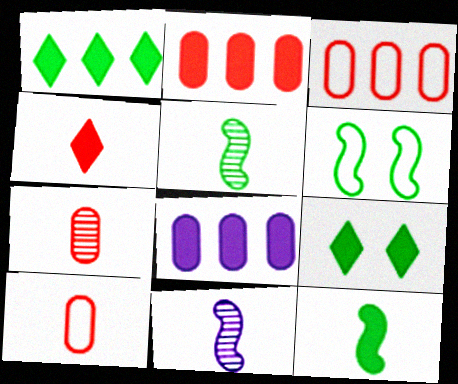[[3, 9, 11]]